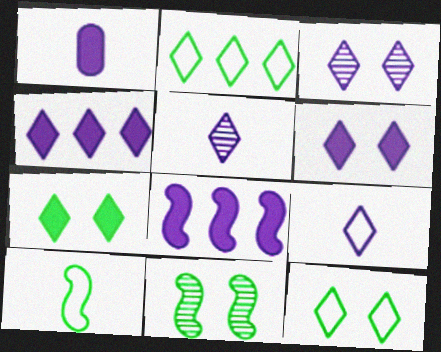[[1, 6, 8], 
[3, 4, 9]]